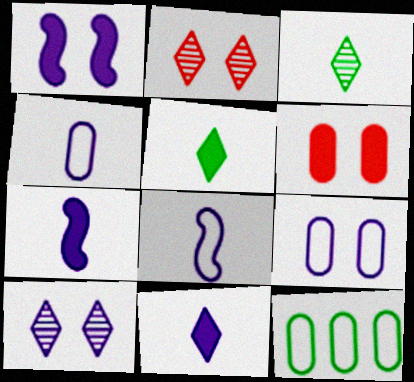[[1, 9, 10], 
[2, 7, 12]]